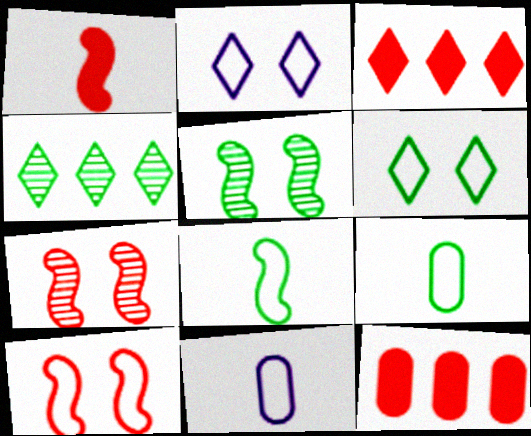[[3, 5, 11]]